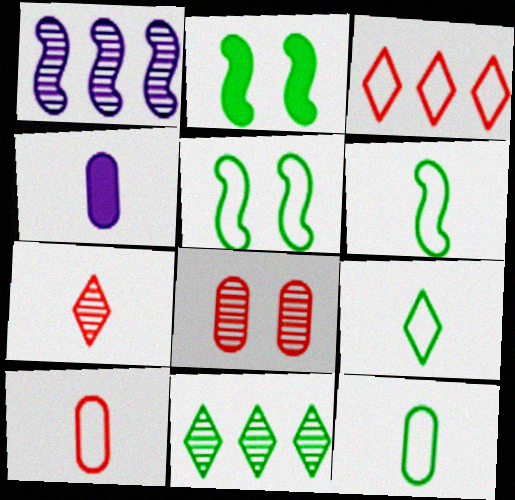[[2, 11, 12], 
[4, 6, 7], 
[6, 9, 12]]